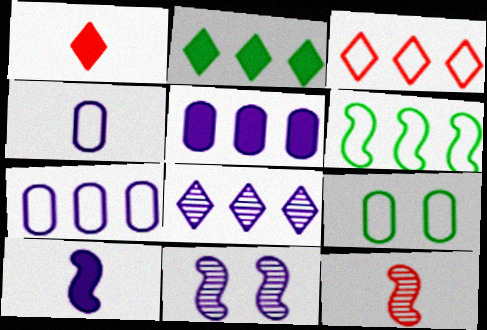[[2, 3, 8], 
[3, 6, 7]]